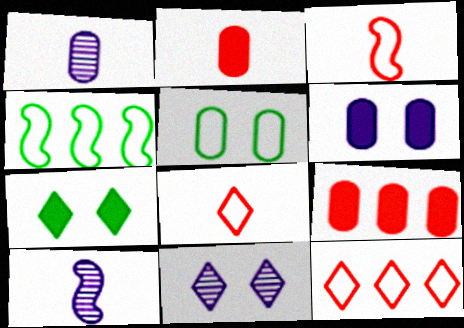[[1, 5, 9], 
[2, 4, 11]]